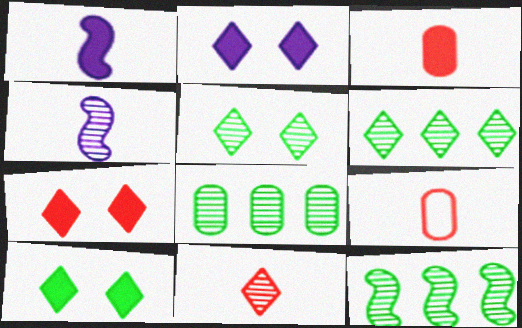[[2, 7, 10], 
[2, 9, 12], 
[6, 8, 12]]